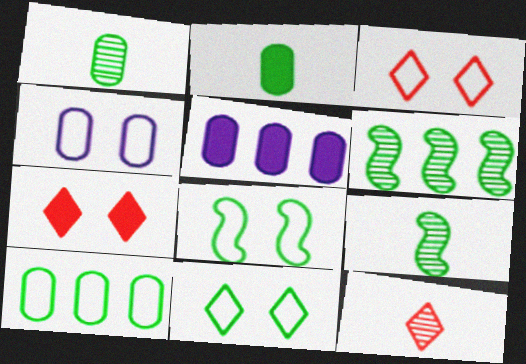[[2, 6, 11], 
[3, 4, 8], 
[3, 5, 9], 
[5, 8, 12]]